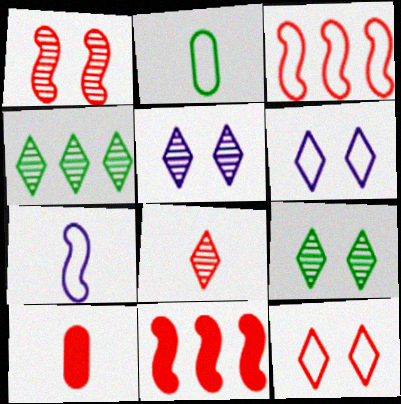[[2, 3, 6], 
[2, 5, 11], 
[4, 5, 8]]